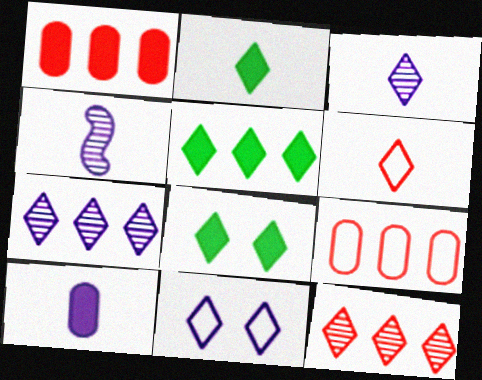[[2, 3, 6], 
[2, 5, 8], 
[2, 11, 12], 
[4, 8, 9], 
[6, 7, 8]]